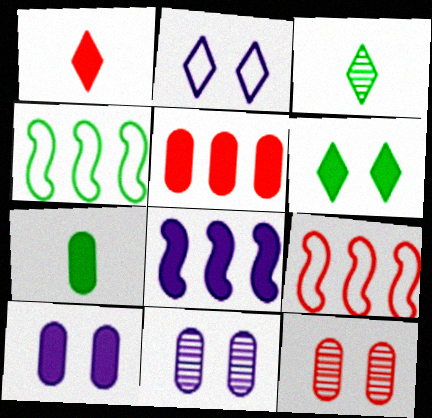[[1, 4, 11], 
[1, 9, 12], 
[3, 9, 10], 
[5, 7, 10]]